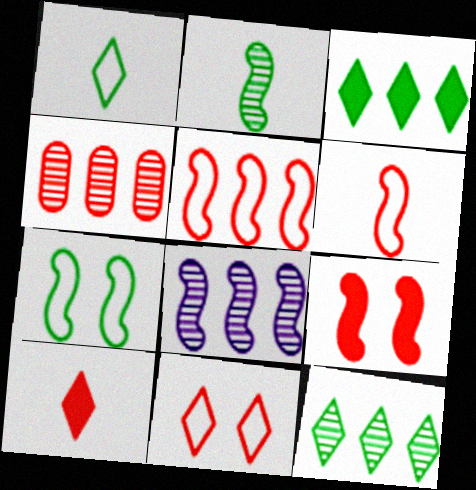[[4, 8, 12]]